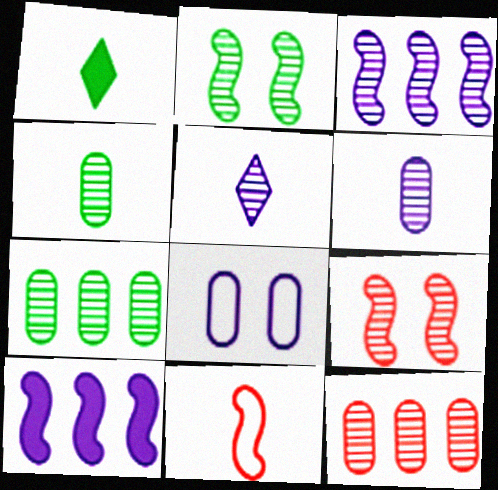[[1, 6, 11], 
[2, 5, 12], 
[2, 10, 11], 
[5, 7, 9], 
[5, 8, 10]]